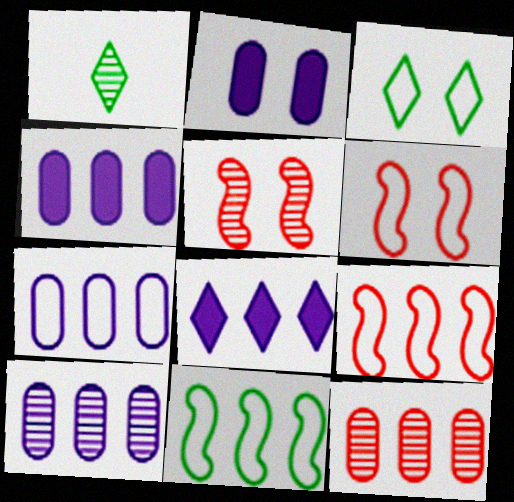[[1, 2, 9], 
[1, 4, 6], 
[1, 5, 10], 
[2, 3, 5], 
[4, 7, 10], 
[8, 11, 12]]